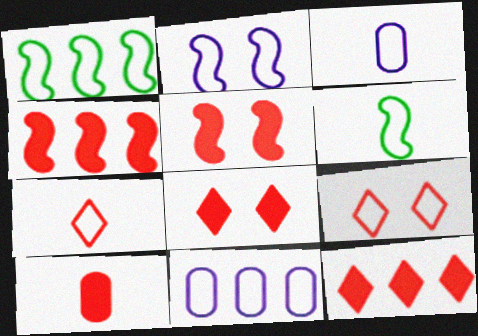[[1, 3, 9], 
[3, 6, 7], 
[4, 8, 10], 
[5, 10, 12], 
[6, 9, 11]]